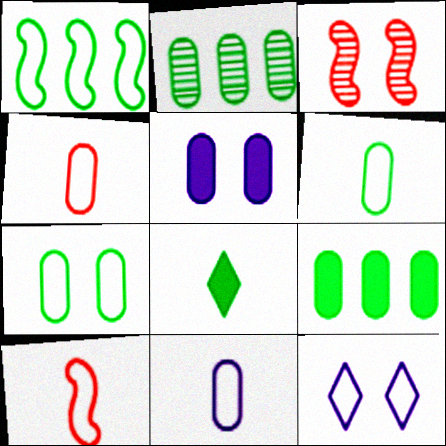[[1, 4, 12], 
[2, 4, 5], 
[4, 6, 11]]